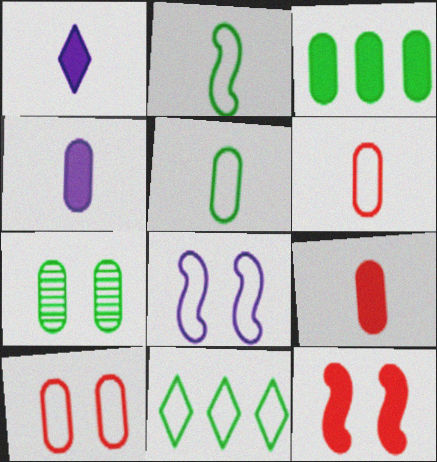[[1, 3, 12], 
[3, 5, 7], 
[6, 8, 11]]